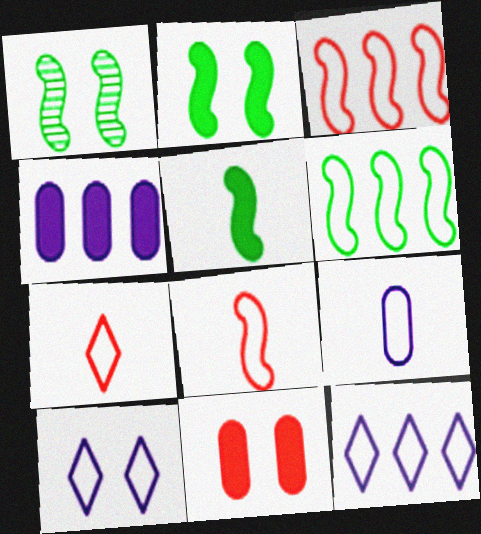[[1, 4, 7], 
[1, 5, 6], 
[1, 10, 11]]